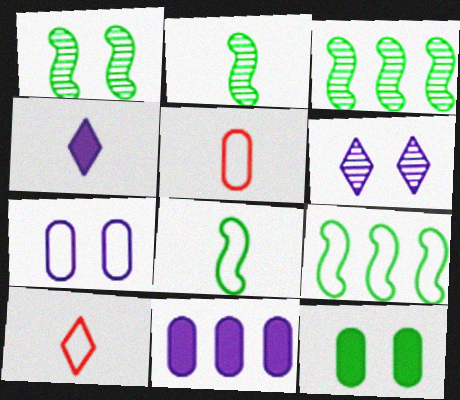[[1, 2, 3], 
[1, 10, 11], 
[2, 4, 5], 
[7, 9, 10]]